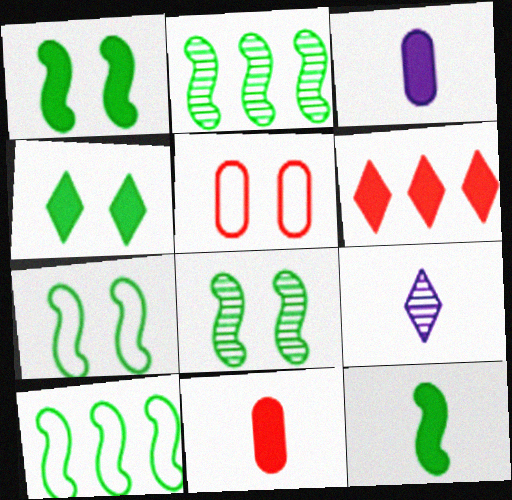[[1, 3, 6], 
[1, 7, 8], 
[2, 7, 12], 
[8, 10, 12]]